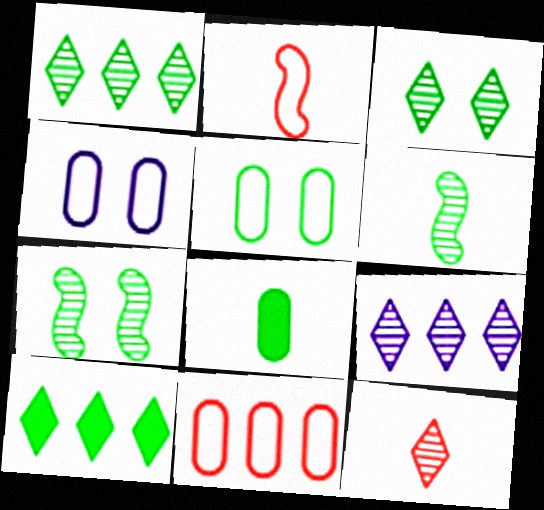[[3, 9, 12], 
[5, 6, 10]]